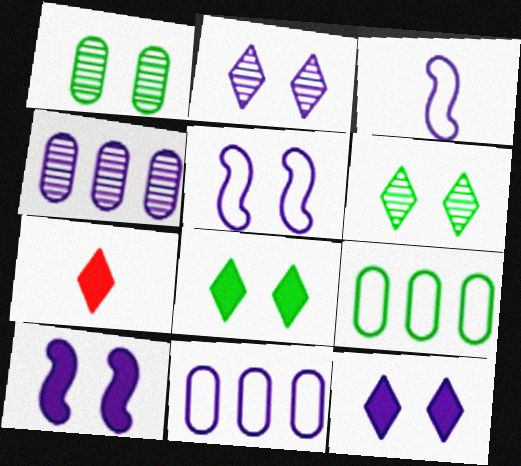[[3, 4, 12]]